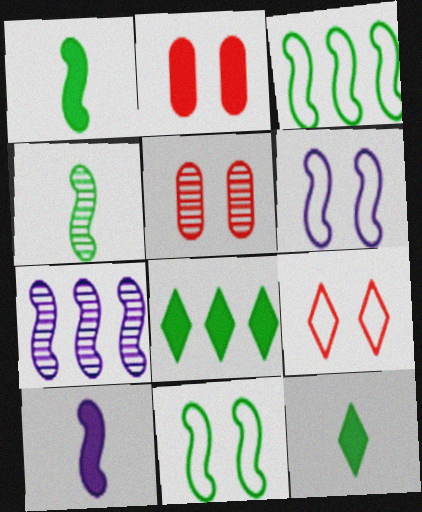[[2, 8, 10], 
[6, 7, 10]]